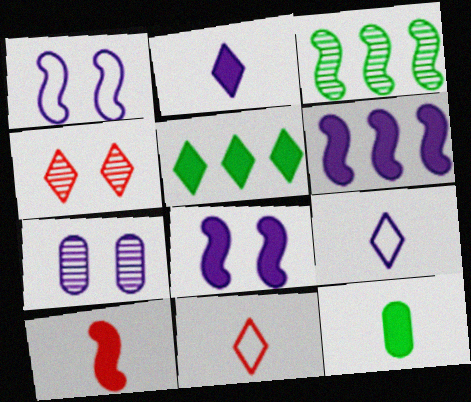[[1, 3, 10], 
[2, 10, 12], 
[4, 5, 9], 
[6, 7, 9]]